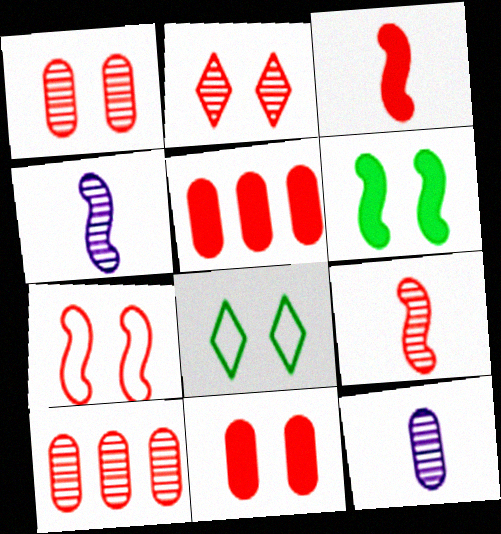[[2, 7, 11], 
[2, 9, 10], 
[4, 5, 8]]